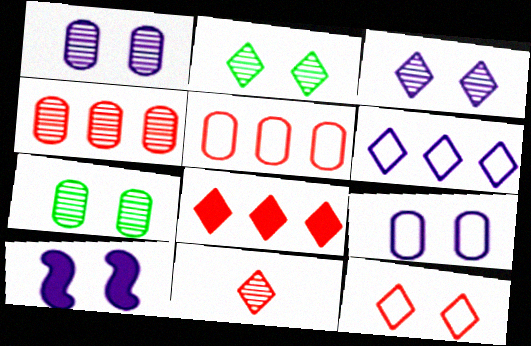[[3, 9, 10], 
[7, 10, 12], 
[8, 11, 12]]